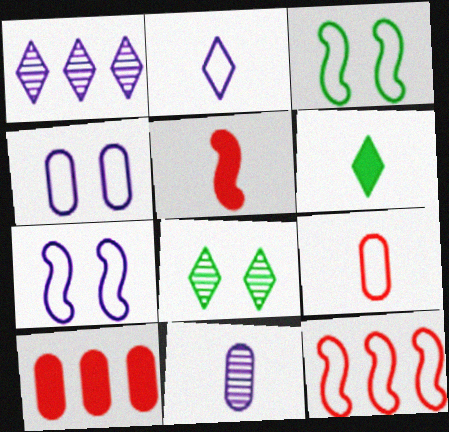[]